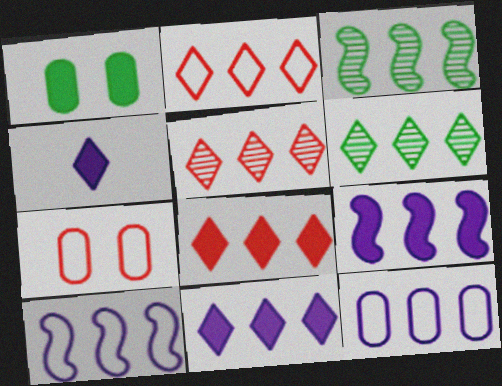[[2, 5, 8], 
[2, 6, 11], 
[3, 4, 7], 
[3, 8, 12]]